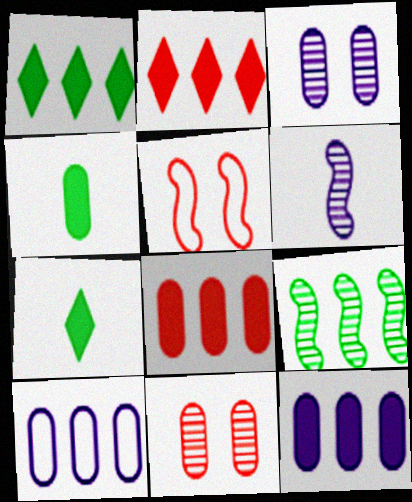[[2, 9, 10], 
[4, 10, 11]]